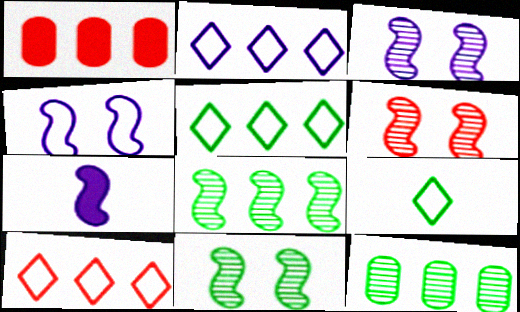[[1, 2, 8], 
[1, 3, 9], 
[2, 5, 10], 
[3, 6, 11]]